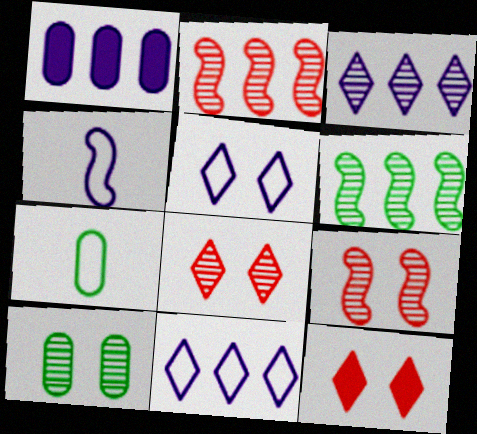[]